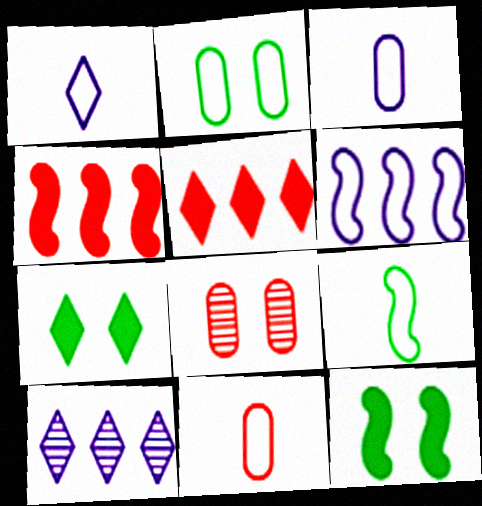[[1, 9, 11], 
[10, 11, 12]]